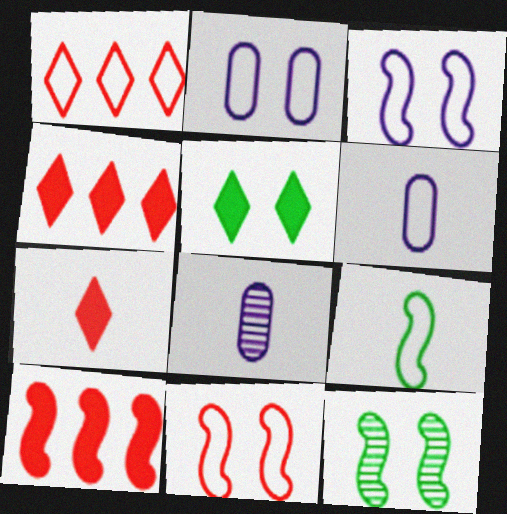[[1, 2, 9], 
[4, 6, 12], 
[7, 8, 9]]